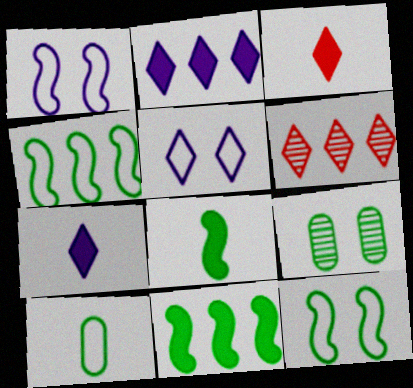[]